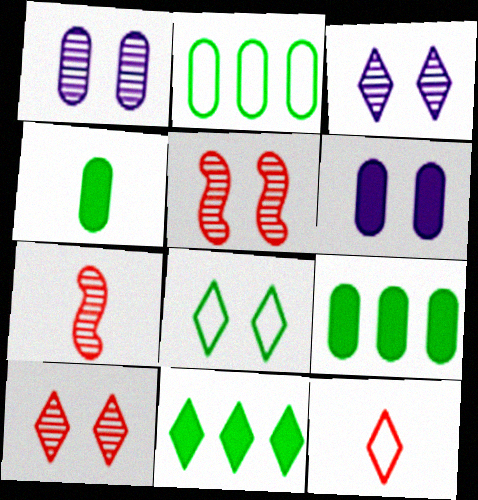[[3, 11, 12], 
[5, 6, 8]]